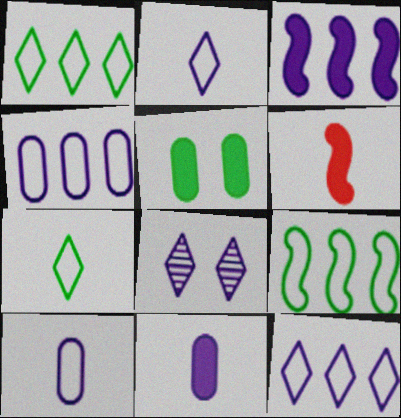[[3, 8, 10]]